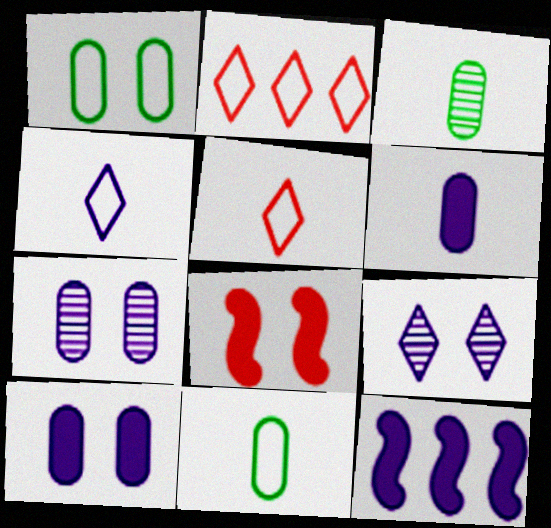[[1, 8, 9], 
[4, 7, 12]]